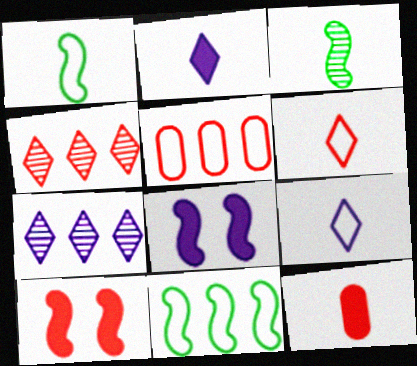[[3, 9, 12]]